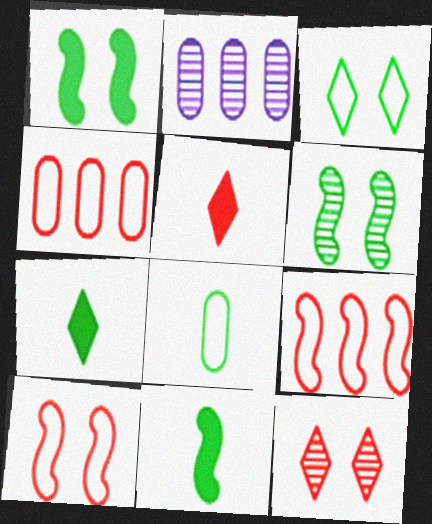[[2, 7, 10]]